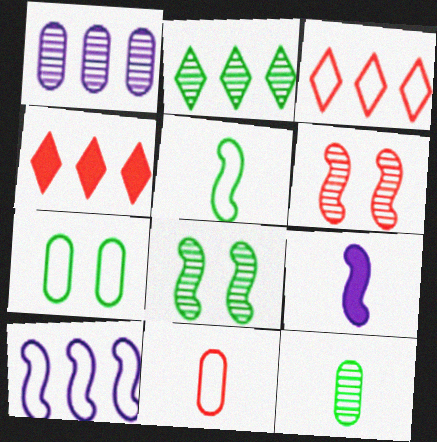[[2, 8, 12], 
[4, 6, 11]]